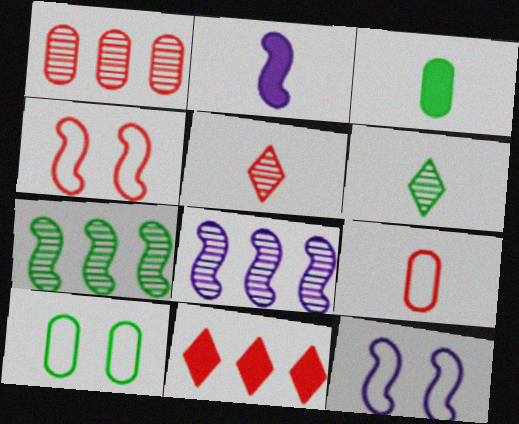[[2, 4, 7], 
[2, 6, 9], 
[2, 8, 12]]